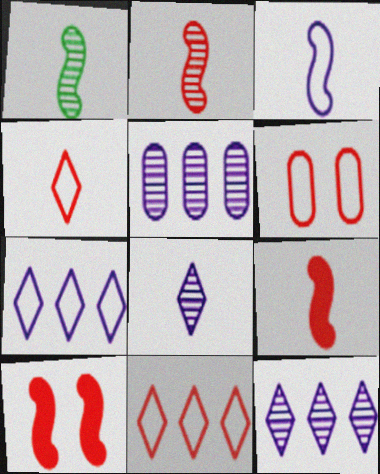[[1, 3, 9]]